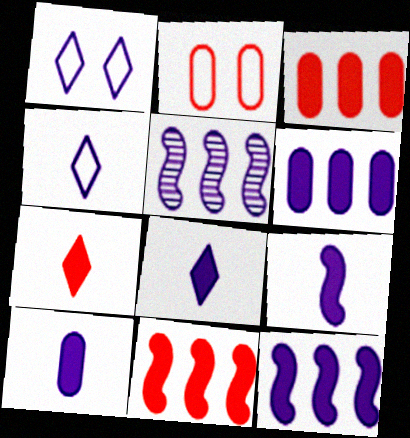[[1, 5, 10], 
[8, 9, 10]]